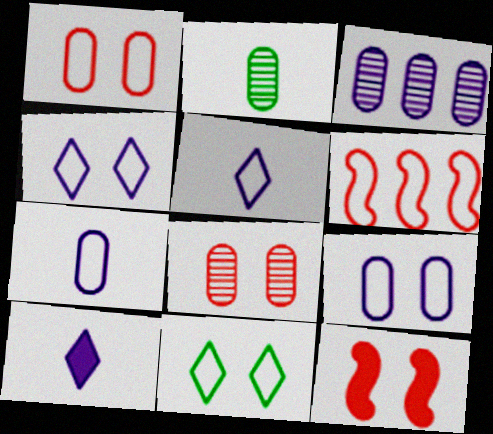[[2, 3, 8], 
[6, 7, 11]]